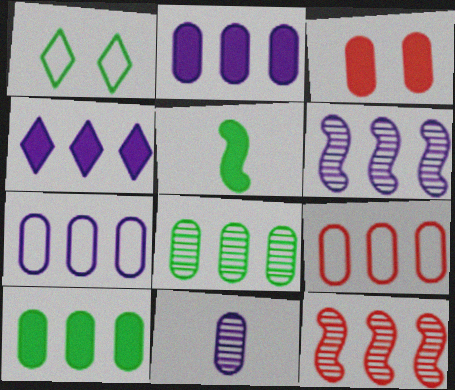[[1, 5, 8], 
[2, 8, 9], 
[3, 4, 5], 
[4, 6, 7]]